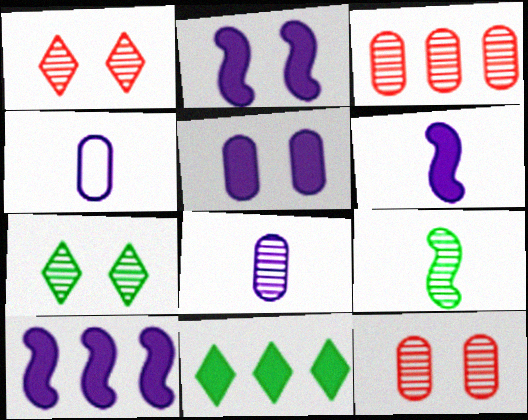[[2, 6, 10]]